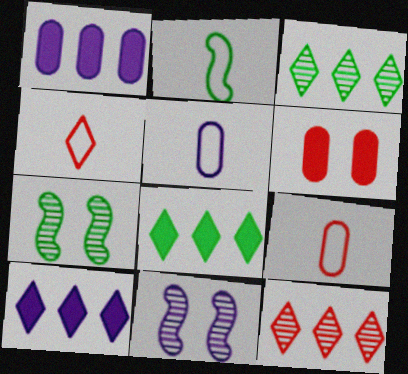[[1, 4, 7], 
[2, 4, 5], 
[5, 10, 11], 
[7, 9, 10], 
[8, 9, 11]]